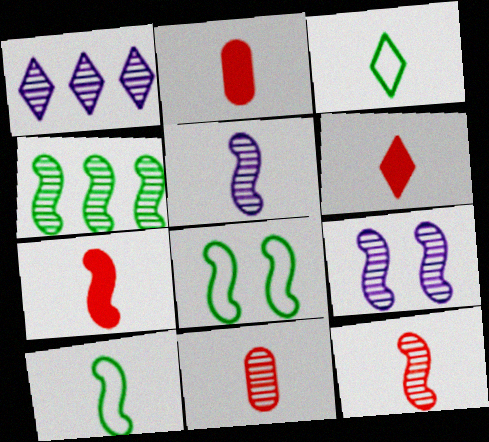[[1, 2, 8], 
[2, 3, 5], 
[2, 6, 7], 
[4, 9, 12], 
[5, 7, 10]]